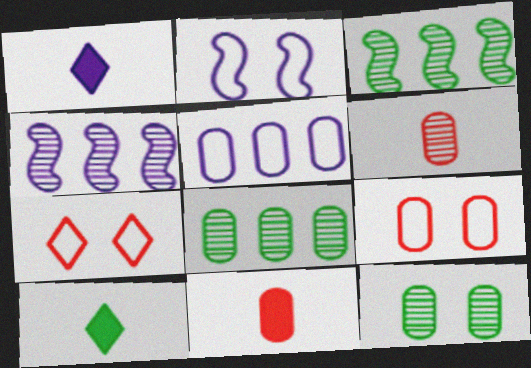[[1, 3, 9], 
[4, 9, 10], 
[5, 11, 12]]